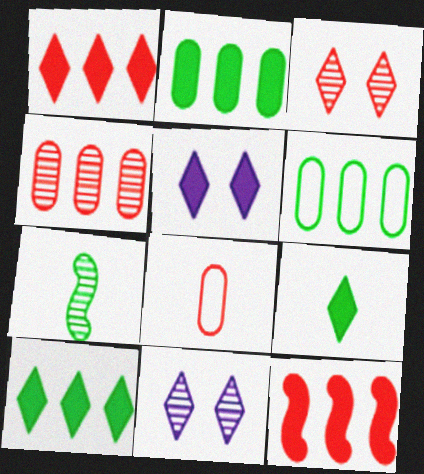[[1, 5, 9], 
[3, 8, 12], 
[4, 7, 11]]